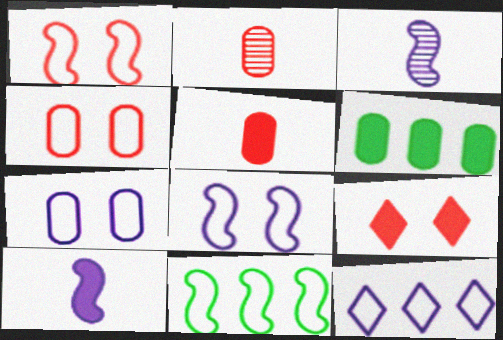[[2, 6, 7], 
[6, 9, 10]]